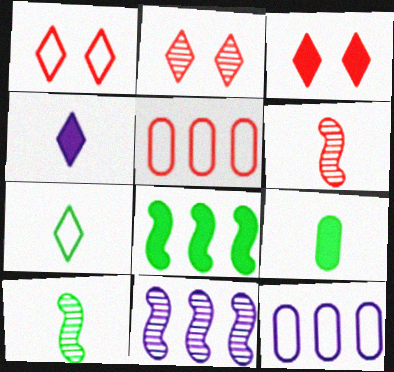[[1, 2, 3], 
[1, 9, 11], 
[3, 5, 6], 
[3, 10, 12], 
[7, 9, 10]]